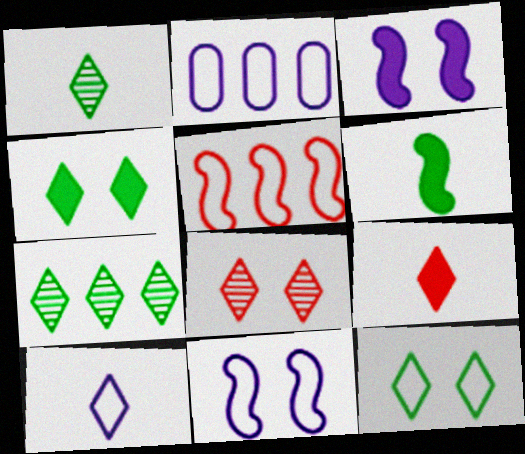[[1, 9, 10], 
[2, 6, 8], 
[2, 10, 11]]